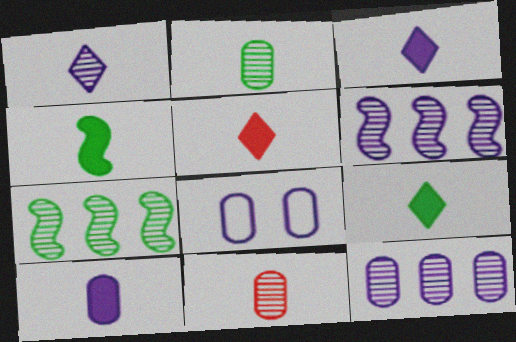[[3, 5, 9], 
[3, 6, 8], 
[4, 5, 10], 
[5, 7, 8], 
[8, 10, 12]]